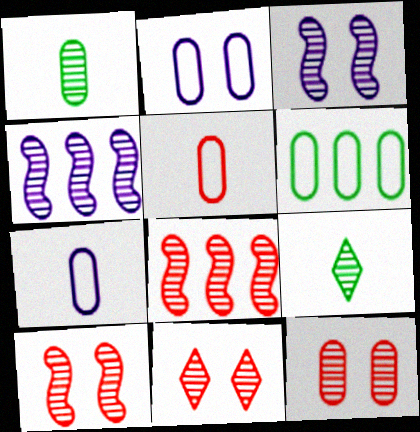[[1, 4, 11], 
[2, 5, 6], 
[4, 9, 12], 
[10, 11, 12]]